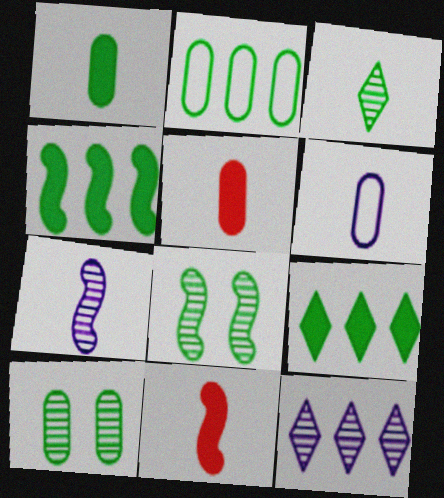[[1, 2, 10], 
[3, 6, 11]]